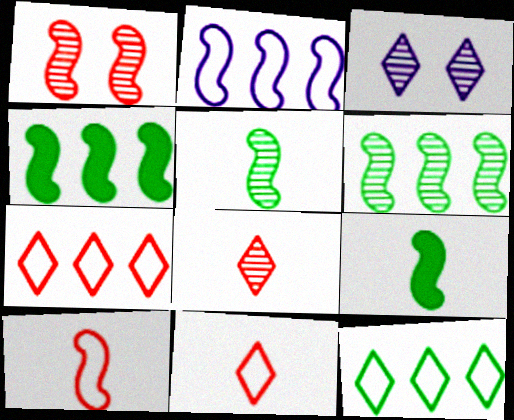[[1, 2, 9]]